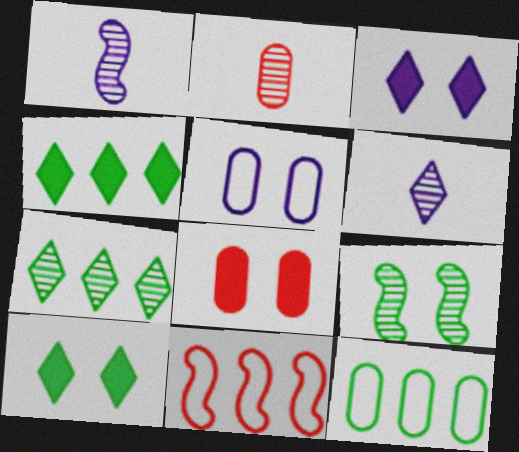[]